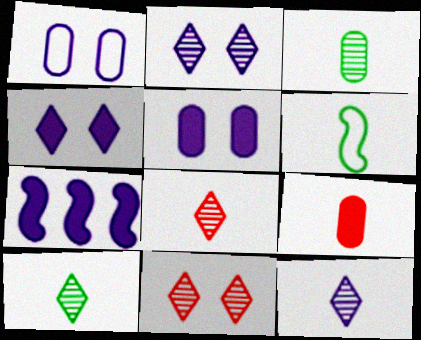[[1, 7, 12], 
[6, 9, 12], 
[8, 10, 12]]